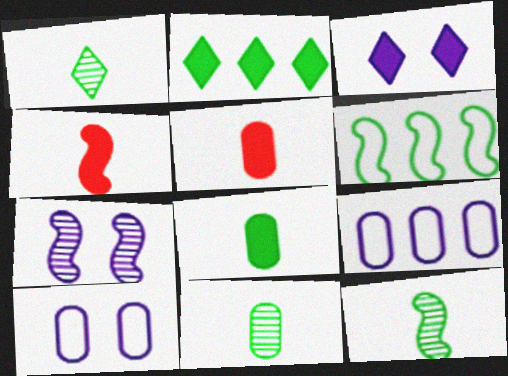[[1, 11, 12], 
[3, 7, 10], 
[4, 6, 7]]